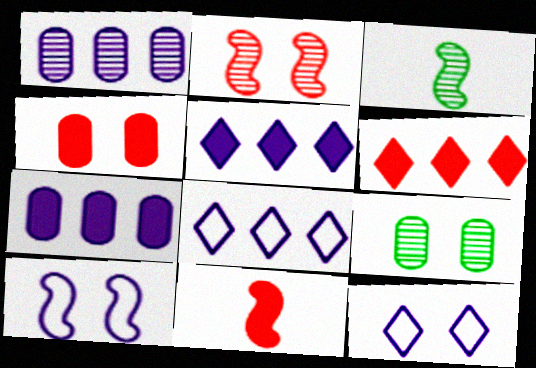[[3, 4, 8], 
[4, 6, 11], 
[8, 9, 11]]